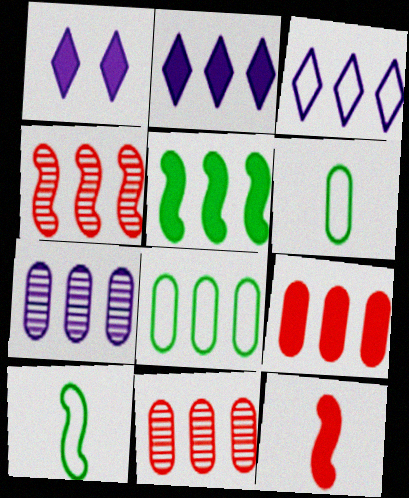[[1, 4, 6], 
[1, 10, 11], 
[2, 4, 8], 
[2, 5, 9], 
[3, 5, 11], 
[7, 8, 9]]